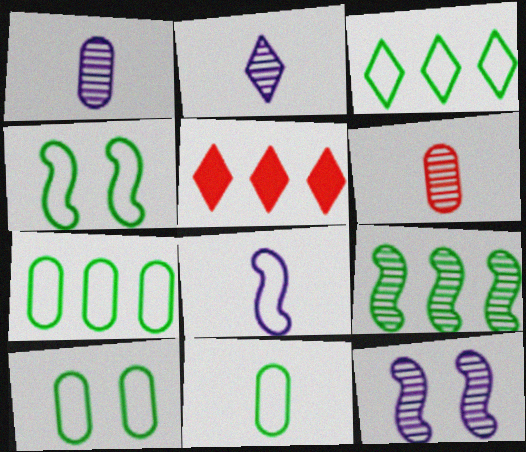[[1, 4, 5], 
[3, 4, 11], 
[5, 11, 12], 
[7, 10, 11]]